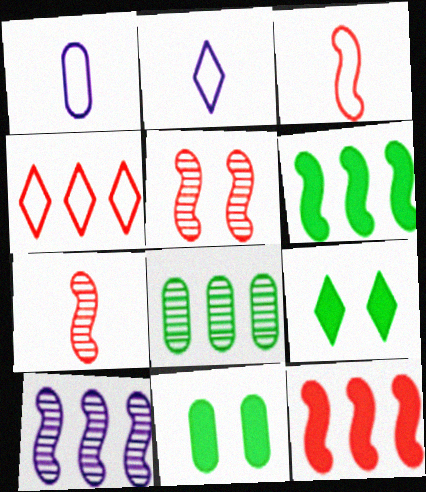[[3, 5, 12]]